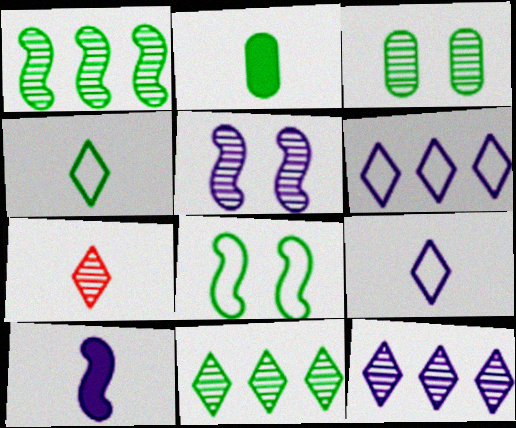[[2, 8, 11]]